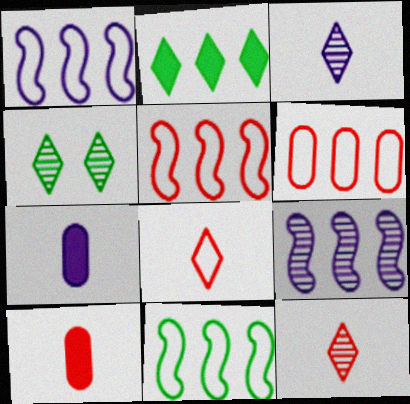[[1, 4, 10], 
[1, 5, 11], 
[2, 6, 9], 
[4, 5, 7]]